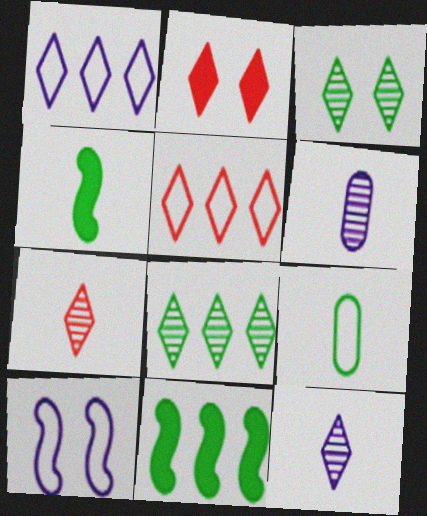[[2, 5, 7], 
[3, 9, 11], 
[5, 9, 10]]